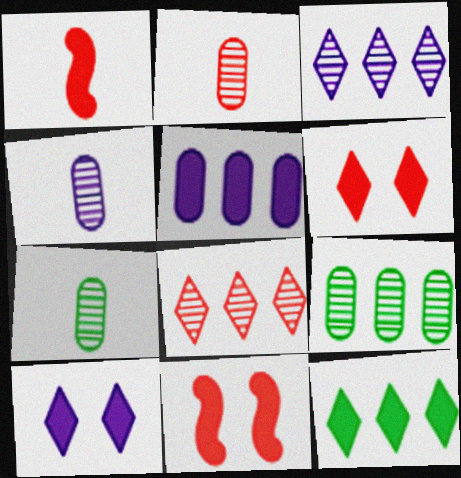[[2, 4, 7]]